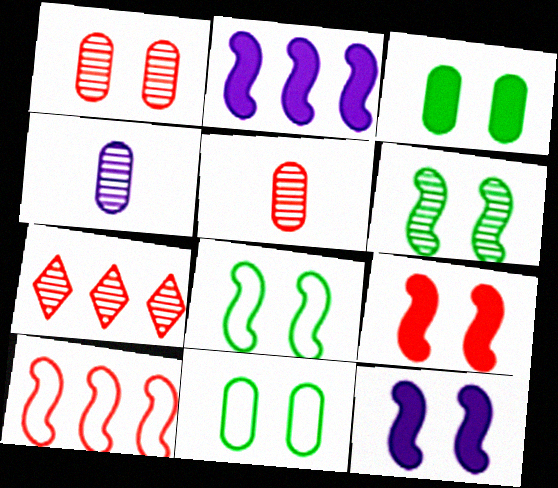[[4, 6, 7]]